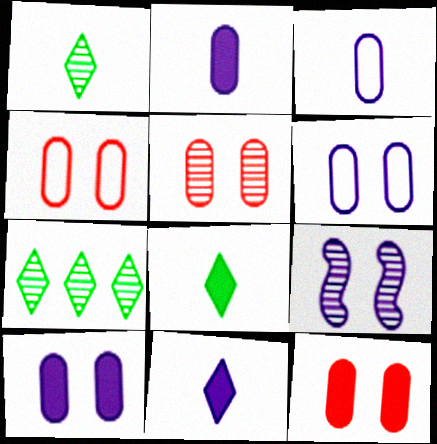[[4, 5, 12]]